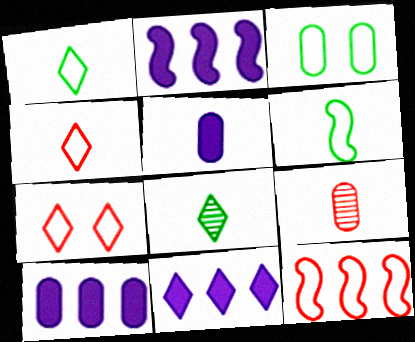[[2, 10, 11], 
[3, 9, 10], 
[7, 8, 11]]